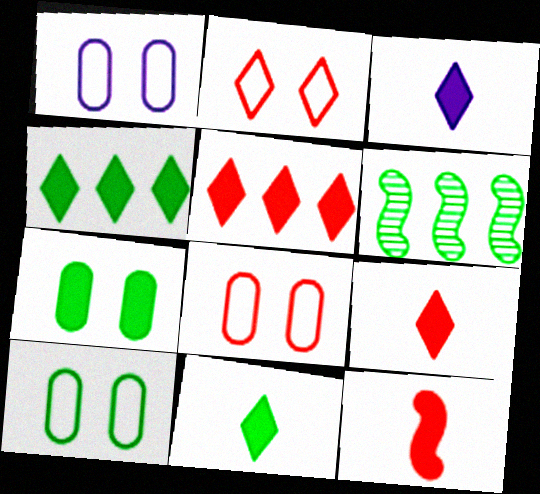[[1, 6, 9], 
[1, 8, 10], 
[3, 6, 8], 
[3, 9, 11], 
[6, 10, 11]]